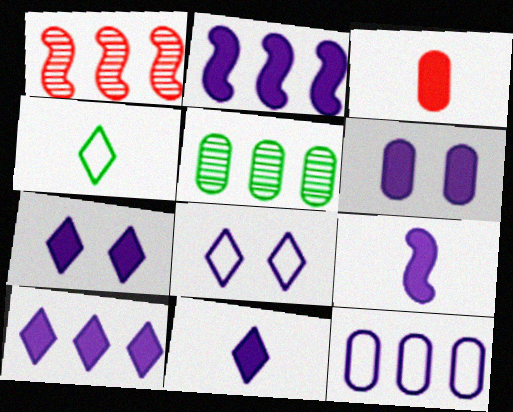[[1, 4, 6], 
[2, 6, 11], 
[6, 9, 10], 
[7, 10, 11]]